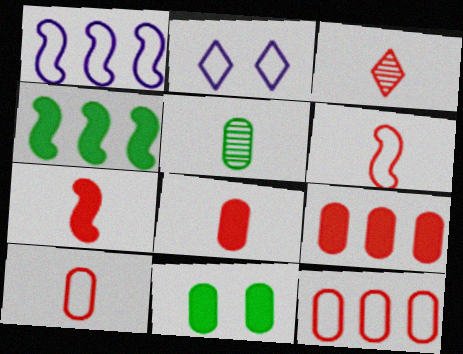[[1, 3, 11], 
[3, 6, 8], 
[3, 7, 10]]